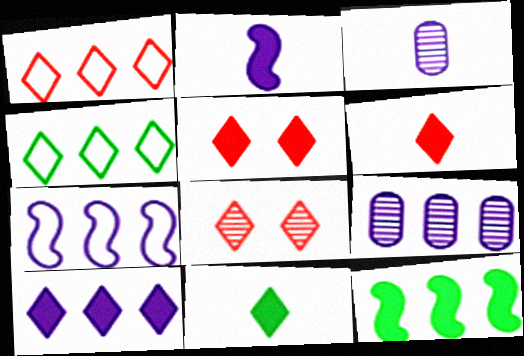[[1, 6, 8], 
[1, 9, 12], 
[5, 10, 11], 
[7, 9, 10]]